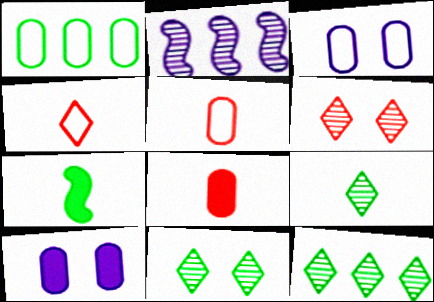[[1, 3, 5], 
[1, 7, 11], 
[9, 11, 12]]